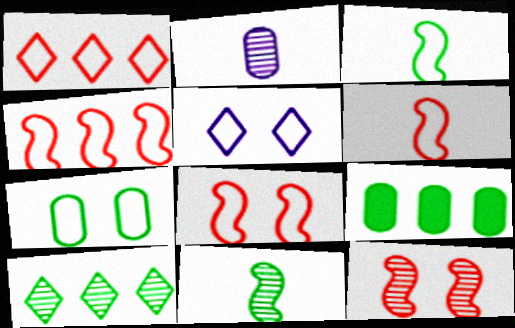[[2, 10, 12], 
[4, 6, 8], 
[5, 7, 8]]